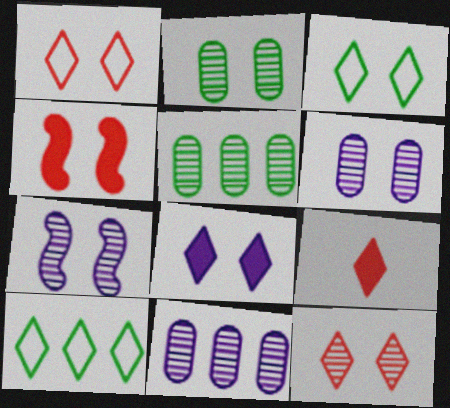[[2, 7, 12], 
[3, 4, 6], 
[3, 8, 12]]